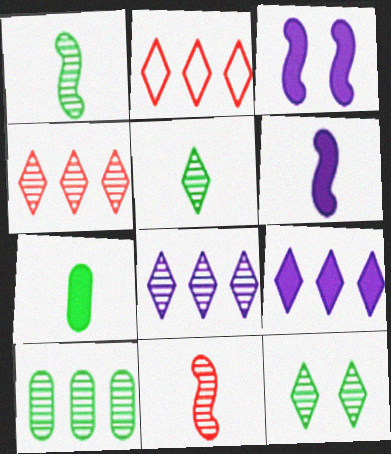[[1, 10, 12]]